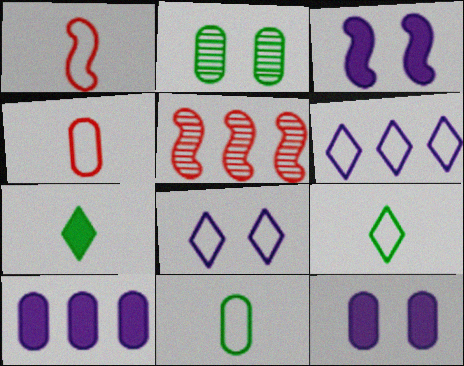[[2, 4, 10], 
[5, 9, 12]]